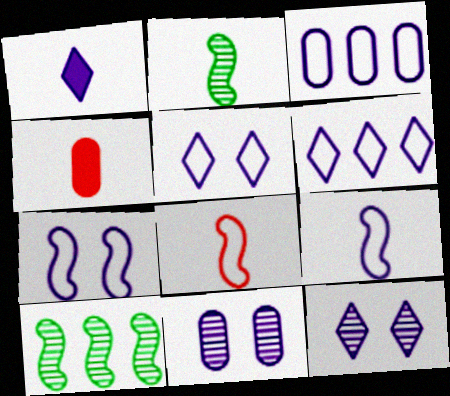[[1, 6, 12], 
[3, 5, 9], 
[4, 5, 10]]